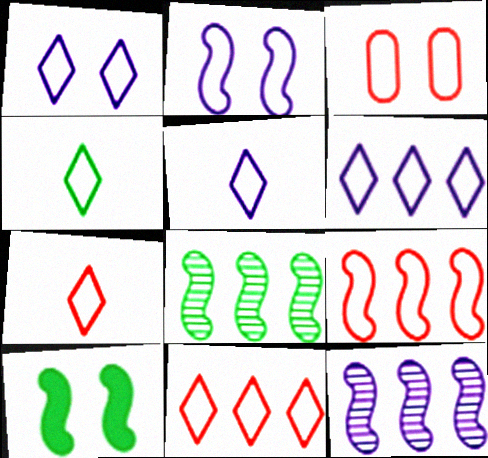[[1, 4, 11], 
[1, 5, 6], 
[3, 7, 9], 
[4, 5, 7]]